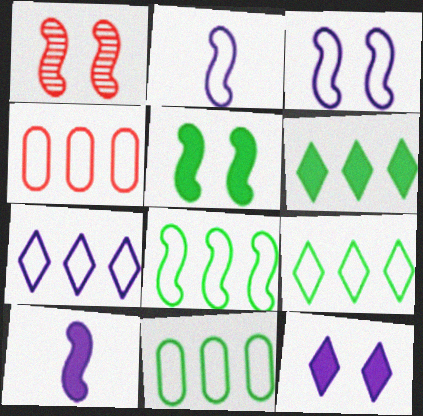[[1, 3, 5], 
[1, 8, 10], 
[4, 7, 8], 
[8, 9, 11]]